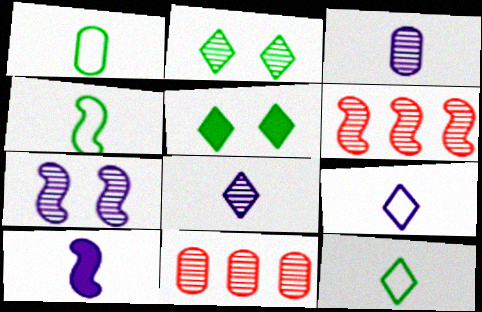[[1, 4, 12], 
[2, 3, 6], 
[3, 9, 10]]